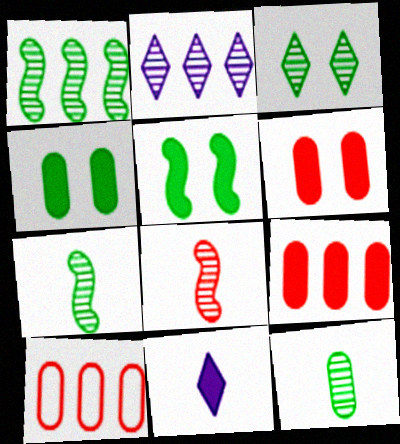[[1, 3, 12], 
[5, 9, 11]]